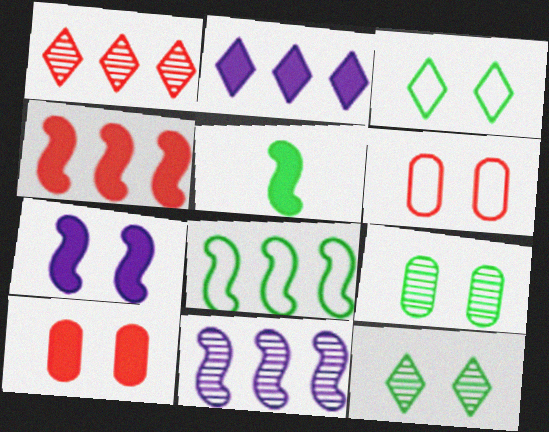[[2, 5, 10], 
[4, 5, 7], 
[4, 8, 11], 
[6, 7, 12]]